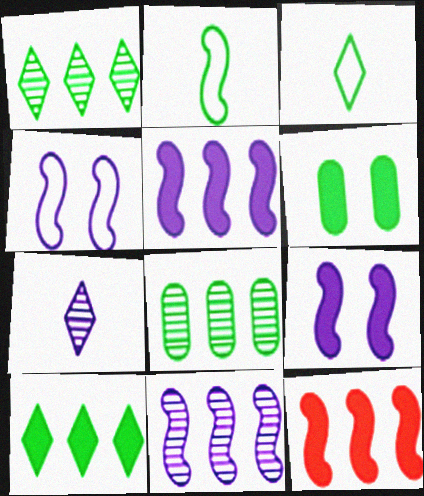[[1, 2, 6]]